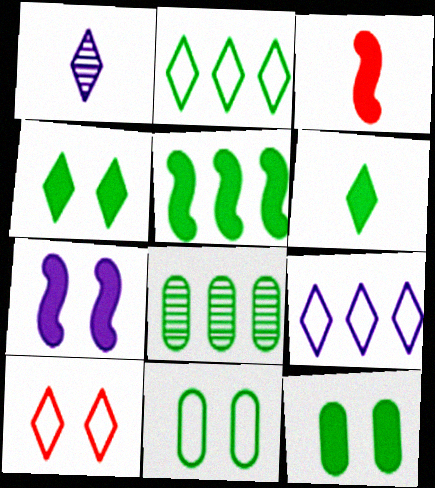[[2, 5, 8], 
[3, 5, 7], 
[5, 6, 12]]